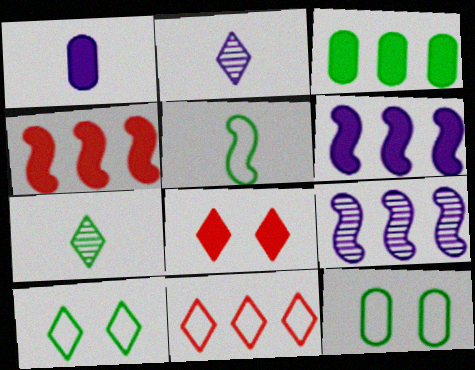[[2, 4, 12], 
[3, 9, 11]]